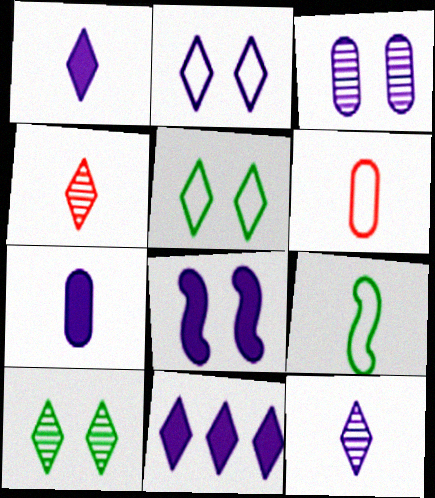[[2, 3, 8], 
[2, 11, 12], 
[4, 5, 11], 
[4, 7, 9], 
[7, 8, 11]]